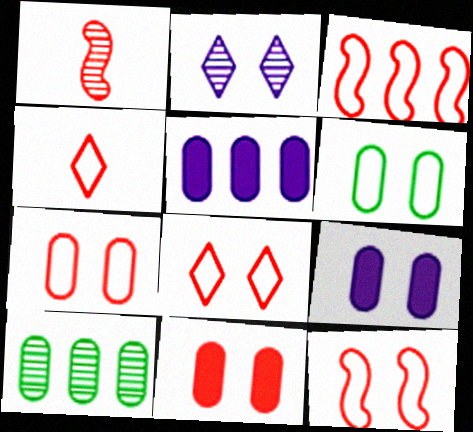[[1, 2, 10], 
[3, 4, 7], 
[7, 8, 12]]